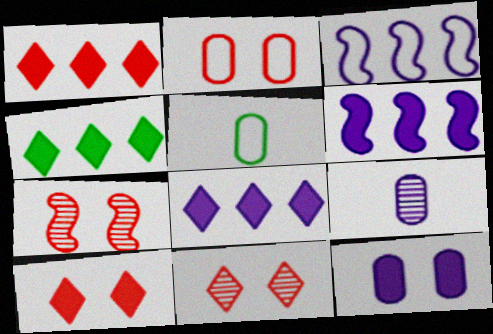[[1, 4, 8], 
[2, 7, 10], 
[5, 6, 11], 
[5, 7, 8]]